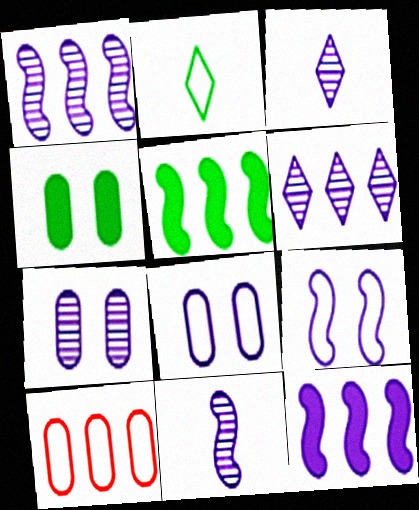[[1, 3, 7], 
[2, 9, 10], 
[3, 8, 12], 
[5, 6, 10], 
[6, 7, 11], 
[9, 11, 12]]